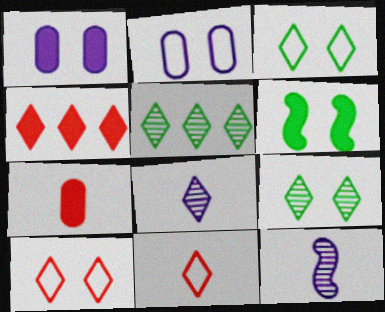[[3, 4, 8]]